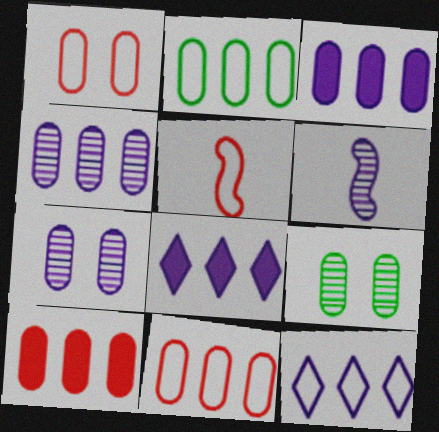[[2, 4, 10], 
[5, 8, 9]]